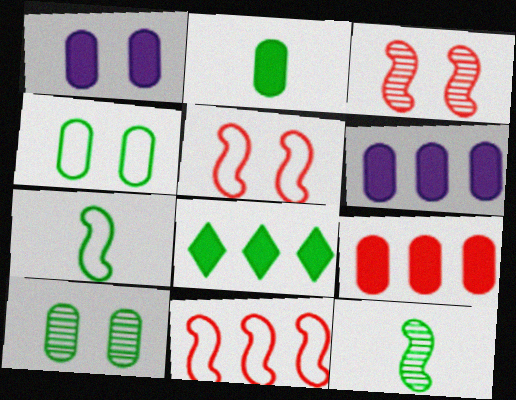[[1, 2, 9], 
[4, 8, 12], 
[7, 8, 10]]